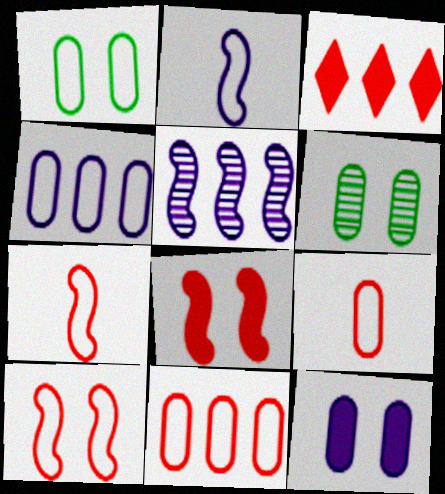[[1, 4, 9], 
[2, 3, 6]]